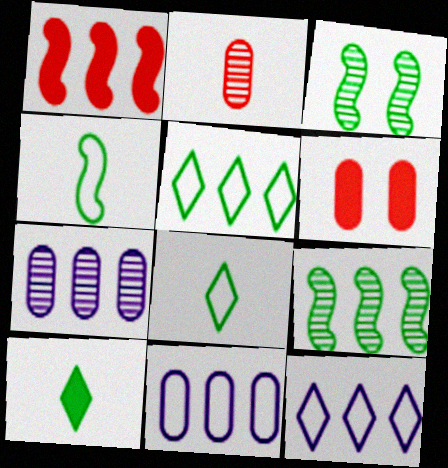[[1, 5, 7]]